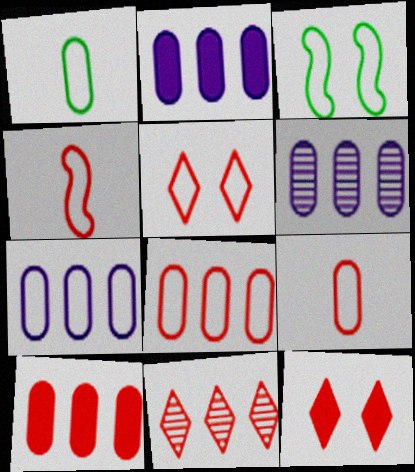[[2, 6, 7], 
[4, 5, 8]]